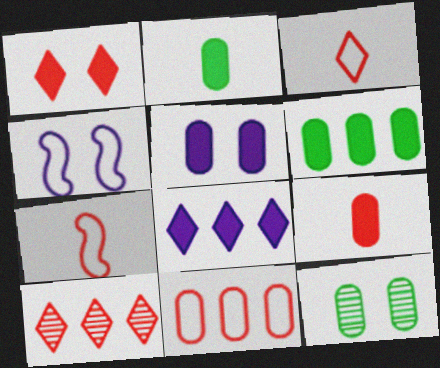[[1, 3, 10], 
[1, 4, 12], 
[2, 4, 10], 
[5, 6, 9], 
[7, 8, 12]]